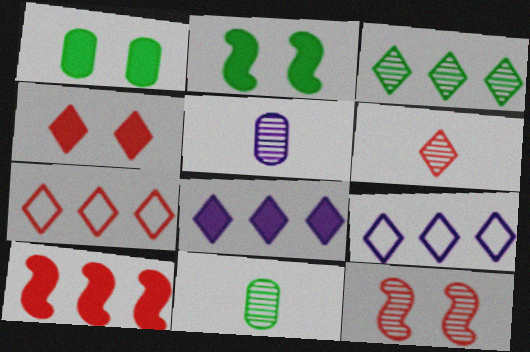[[2, 5, 7], 
[3, 5, 12], 
[3, 7, 8], 
[4, 6, 7]]